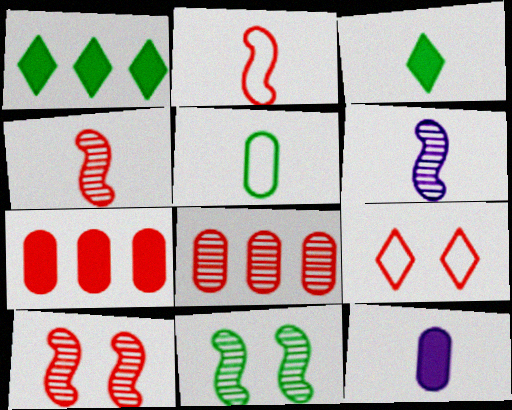[[1, 5, 11], 
[4, 7, 9]]